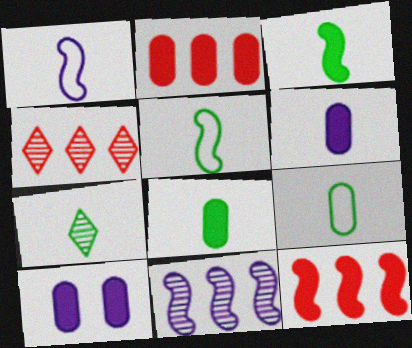[[2, 8, 10], 
[3, 7, 9], 
[4, 5, 10], 
[5, 7, 8]]